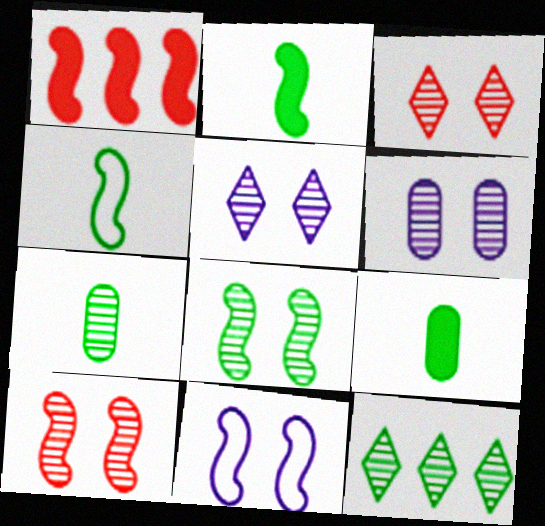[[3, 6, 8], 
[7, 8, 12]]